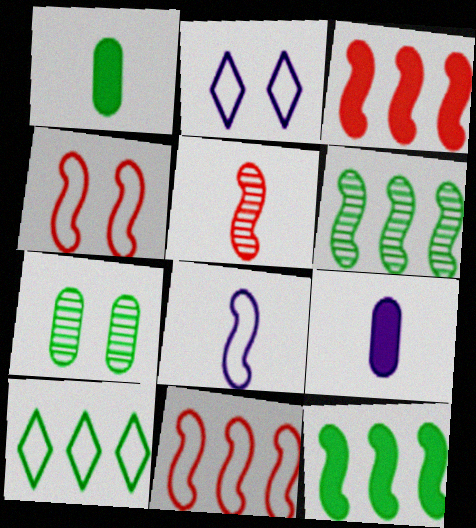[[3, 4, 5]]